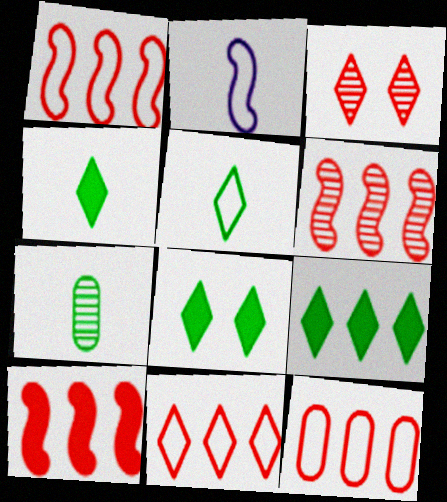[[1, 6, 10], 
[1, 11, 12], 
[4, 8, 9]]